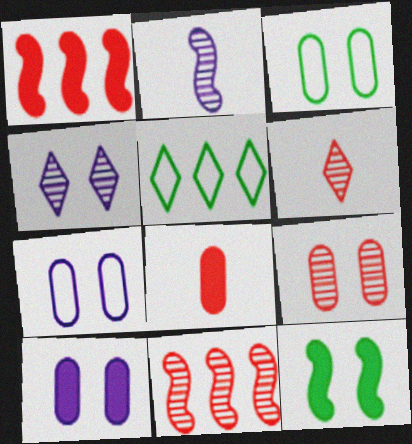[[3, 9, 10], 
[6, 9, 11]]